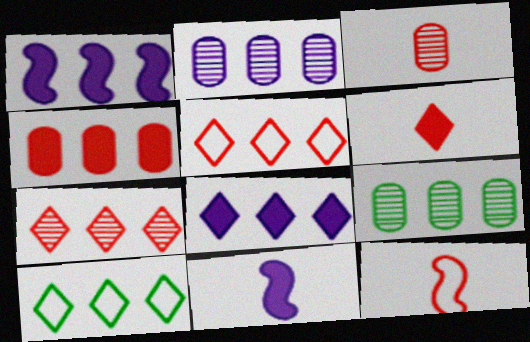[[1, 5, 9], 
[3, 6, 12], 
[7, 8, 10]]